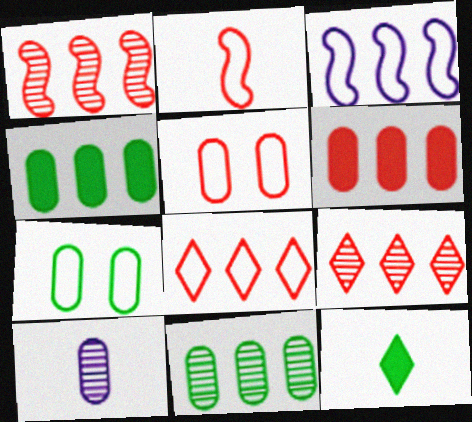[[1, 6, 8], 
[2, 5, 8], 
[2, 10, 12], 
[3, 4, 9], 
[4, 5, 10], 
[6, 7, 10]]